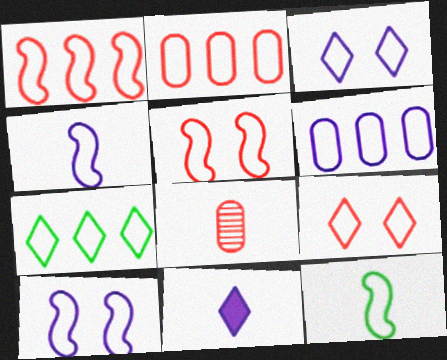[[1, 6, 7], 
[1, 10, 12], 
[2, 3, 12], 
[3, 4, 6], 
[6, 9, 12], 
[8, 11, 12]]